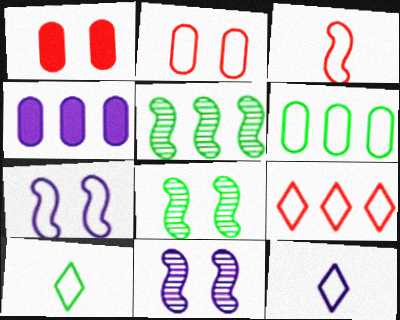[[1, 5, 12], 
[2, 3, 9], 
[4, 5, 9], 
[4, 11, 12]]